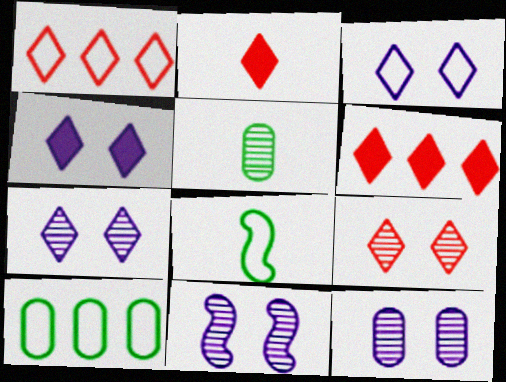[[1, 2, 9], 
[2, 10, 11], 
[3, 4, 7], 
[6, 8, 12], 
[7, 11, 12]]